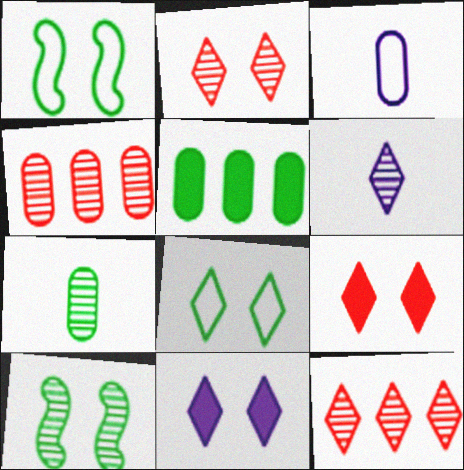[[2, 8, 11], 
[4, 6, 10]]